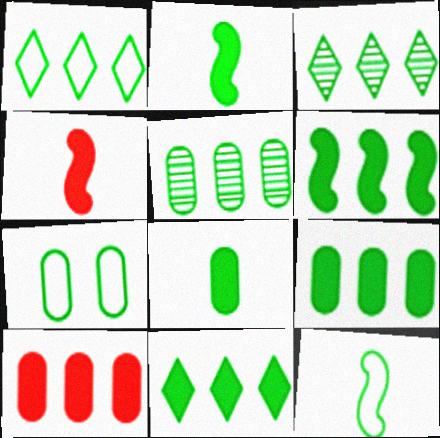[[1, 3, 11], 
[1, 5, 6], 
[1, 7, 12], 
[2, 3, 7], 
[5, 7, 8], 
[6, 9, 11]]